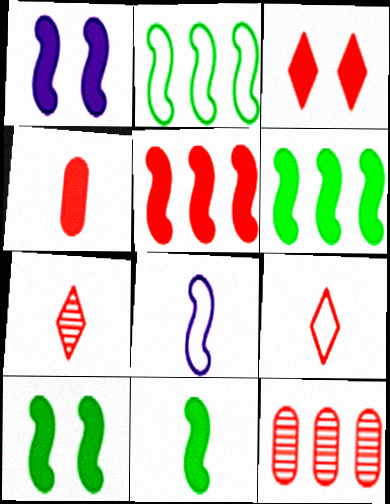[[1, 5, 11], 
[3, 4, 5], 
[6, 10, 11]]